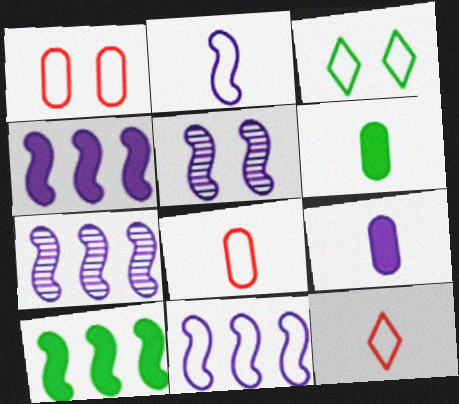[[2, 4, 5], 
[3, 8, 11], 
[4, 7, 11]]